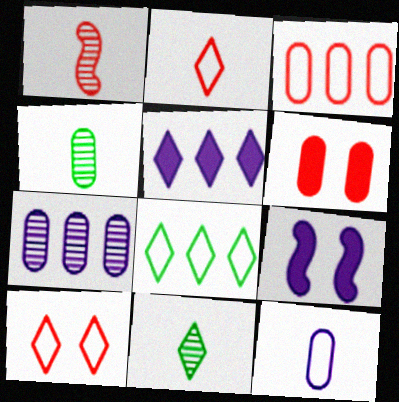[[3, 9, 11], 
[5, 10, 11]]